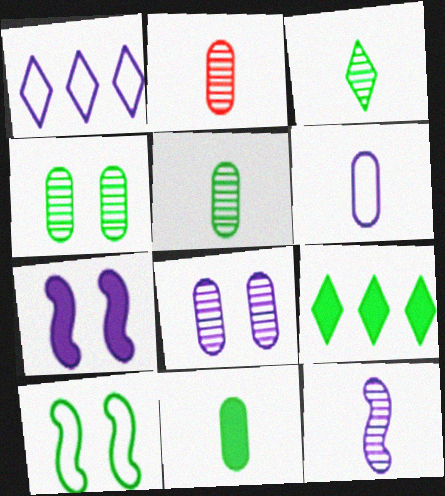[[2, 3, 12], 
[2, 6, 11], 
[5, 9, 10]]